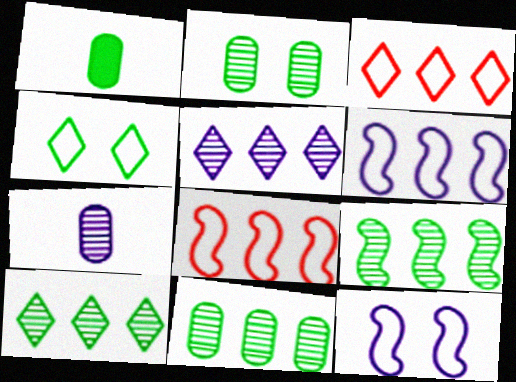[[1, 4, 9], 
[9, 10, 11]]